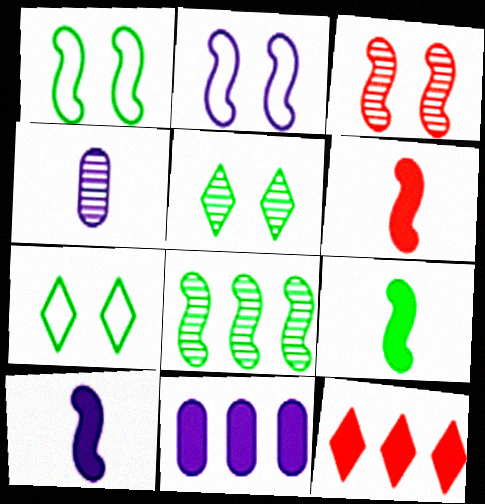[[1, 4, 12], 
[1, 8, 9], 
[2, 6, 8], 
[6, 9, 10]]